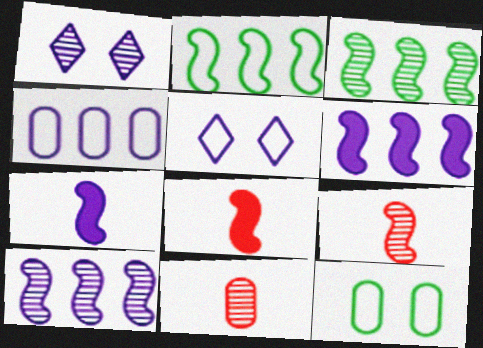[[1, 3, 11], 
[1, 4, 7]]